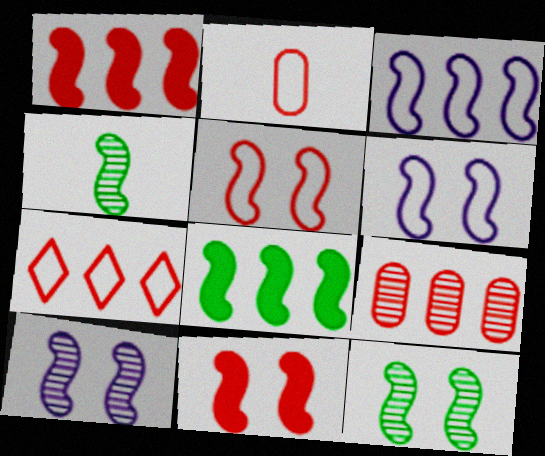[[1, 4, 6], 
[1, 7, 9], 
[2, 5, 7], 
[3, 4, 11], 
[6, 11, 12]]